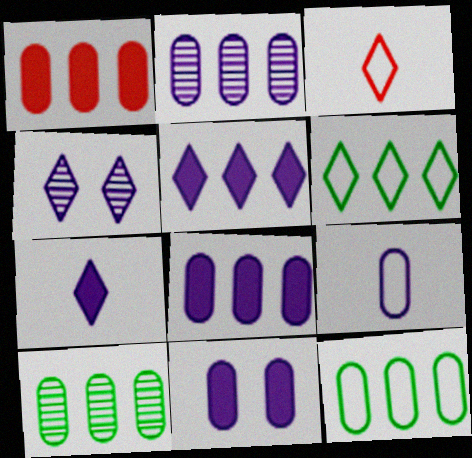[[1, 2, 12], 
[2, 9, 11]]